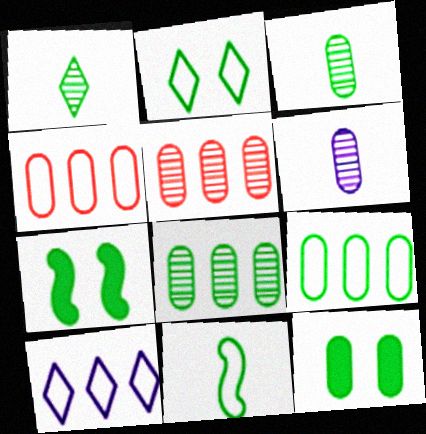[[1, 7, 9], 
[2, 9, 11], 
[3, 9, 12], 
[4, 6, 12]]